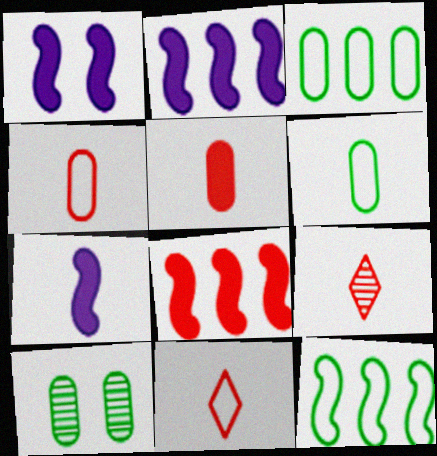[[1, 2, 7], 
[1, 3, 9], 
[2, 10, 11], 
[6, 7, 9]]